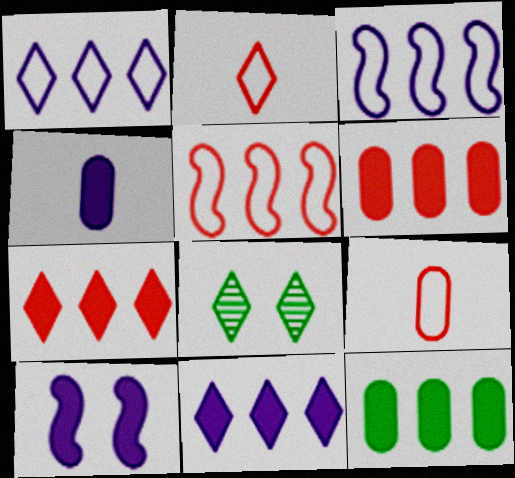[[2, 8, 11], 
[4, 5, 8], 
[4, 10, 11]]